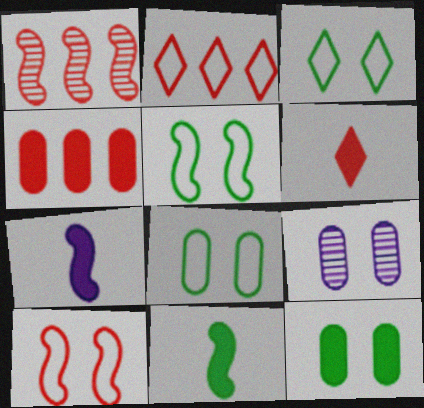[[1, 2, 4], 
[1, 5, 7], 
[2, 9, 11], 
[3, 5, 8]]